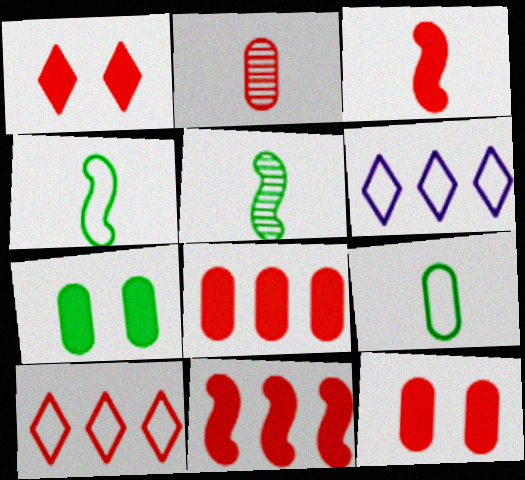[[1, 3, 8], 
[5, 6, 12]]